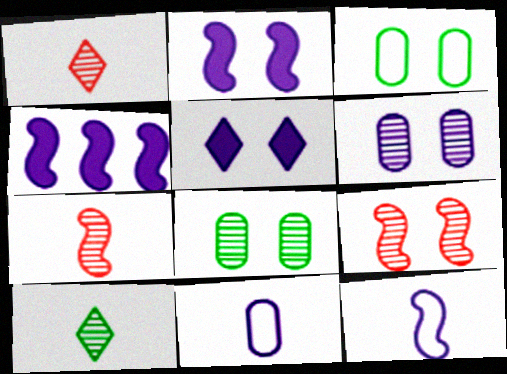[[1, 3, 4], 
[3, 5, 9]]